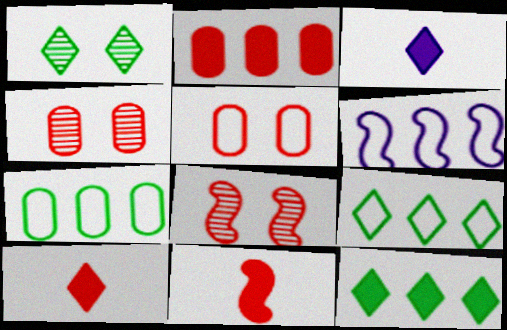[[3, 7, 8]]